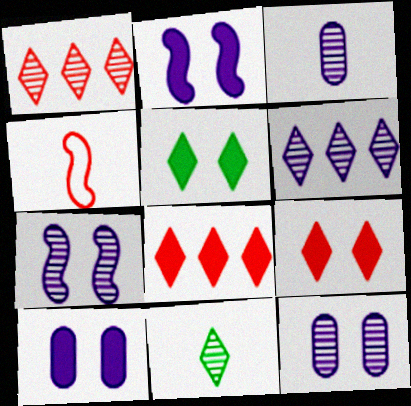[[3, 6, 7]]